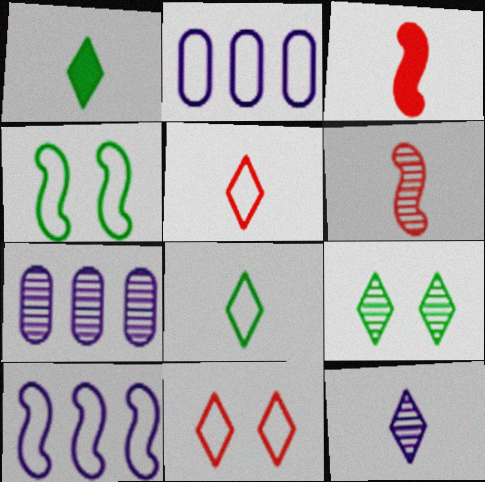[[1, 5, 12], 
[2, 3, 9], 
[2, 4, 5], 
[6, 7, 9]]